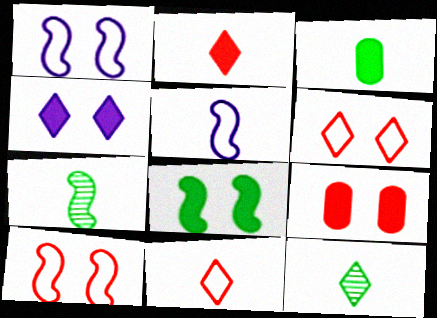[[4, 8, 9]]